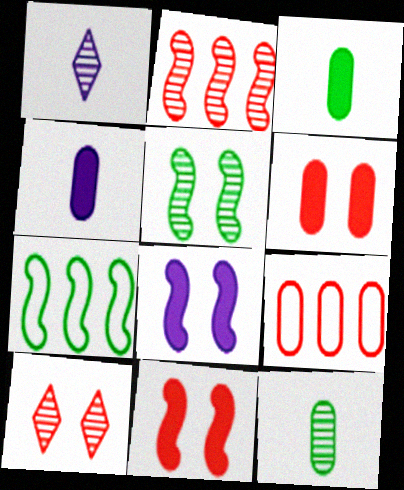[[1, 6, 7], 
[4, 7, 10]]